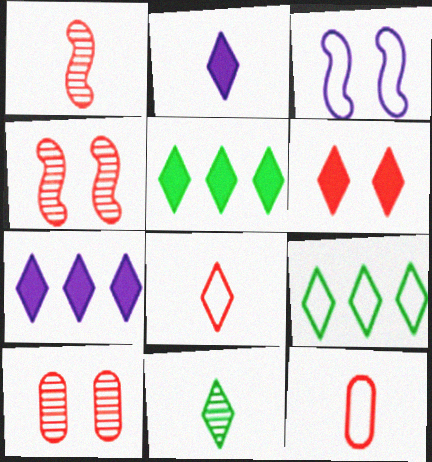[[2, 5, 6], 
[2, 8, 11], 
[3, 9, 12]]